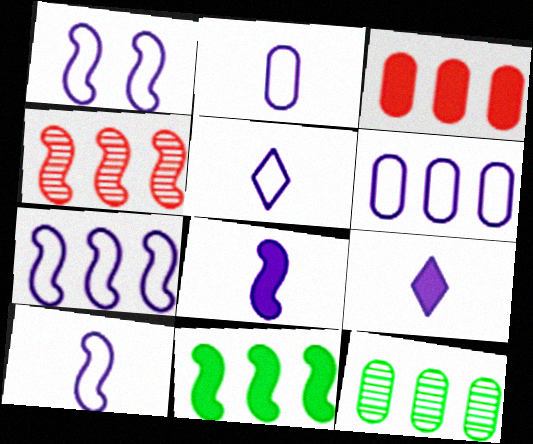[[1, 5, 6], 
[1, 7, 10], 
[2, 5, 10], 
[3, 6, 12], 
[4, 7, 11]]